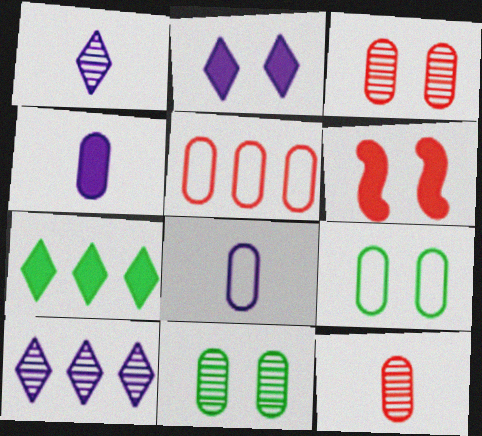[[4, 5, 11], 
[4, 6, 7], 
[5, 8, 9]]